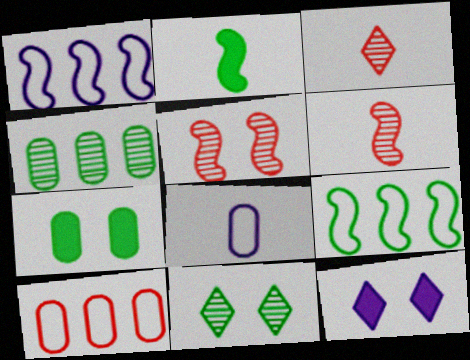[[1, 2, 5], 
[1, 3, 7], 
[2, 3, 8]]